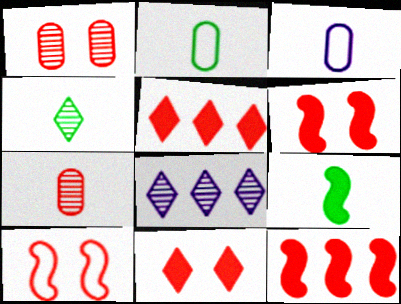[[1, 10, 11], 
[2, 4, 9], 
[2, 6, 8], 
[5, 7, 10]]